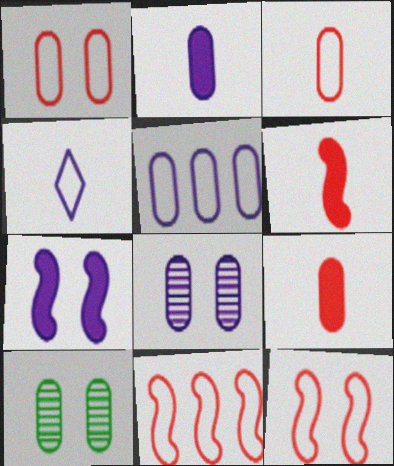[[2, 5, 8], 
[5, 9, 10]]